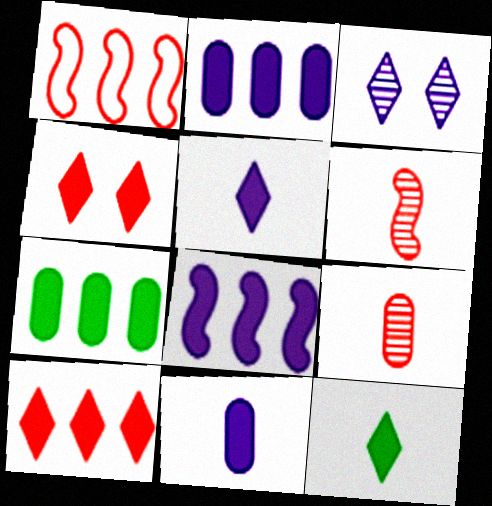[[1, 4, 9], 
[7, 8, 10]]